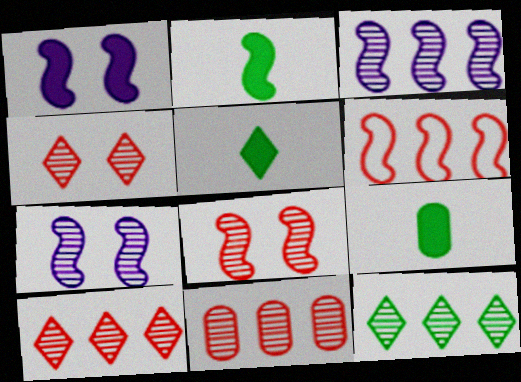[[2, 5, 9], 
[2, 6, 7], 
[3, 11, 12]]